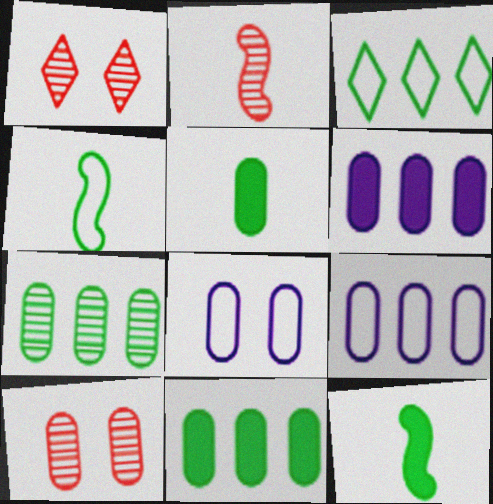[[1, 4, 6], 
[1, 9, 12], 
[5, 9, 10]]